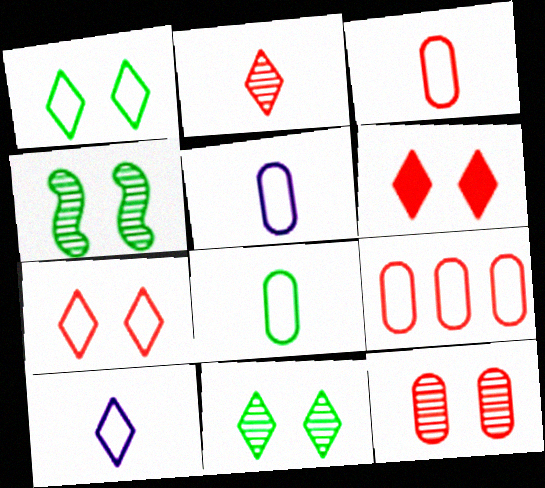[[3, 5, 8]]